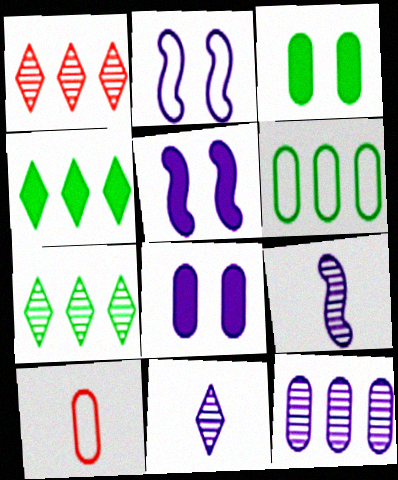[[3, 10, 12], 
[5, 7, 10]]